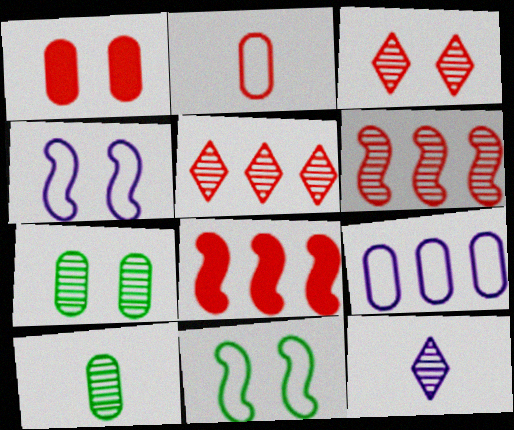[[1, 9, 10], 
[2, 3, 8], 
[6, 7, 12]]